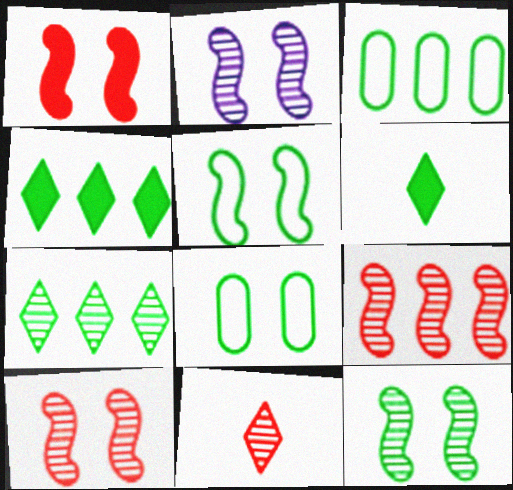[[1, 2, 5], 
[2, 10, 12], 
[3, 6, 12]]